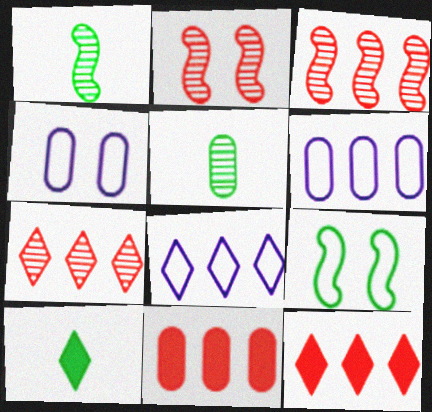[[1, 4, 12], 
[2, 6, 10], 
[3, 4, 10], 
[4, 5, 11]]